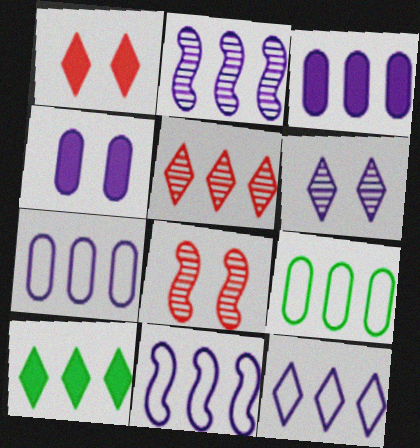[[2, 3, 12], 
[5, 10, 12], 
[7, 11, 12]]